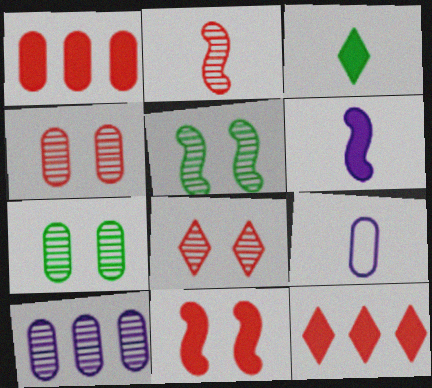[[1, 7, 9], 
[2, 3, 9], 
[5, 9, 12]]